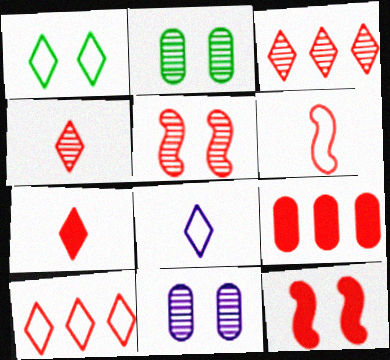[[1, 8, 10], 
[1, 11, 12], 
[7, 9, 12]]